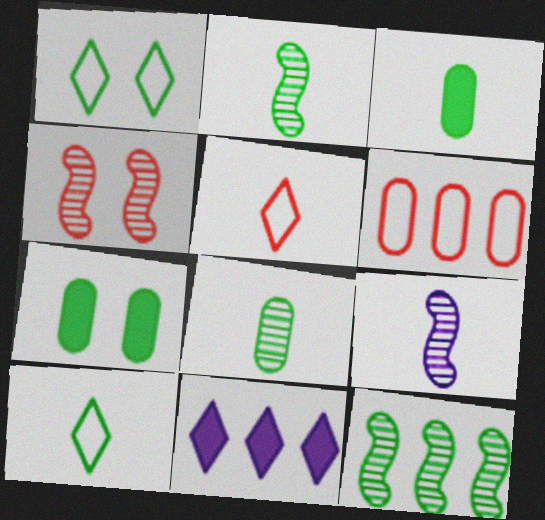[[1, 3, 12], 
[2, 3, 10], 
[3, 5, 9], 
[4, 9, 12], 
[6, 11, 12], 
[7, 10, 12]]